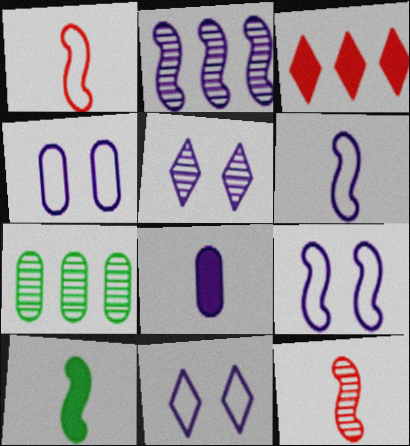[[2, 8, 11], 
[4, 9, 11], 
[5, 7, 12], 
[6, 10, 12]]